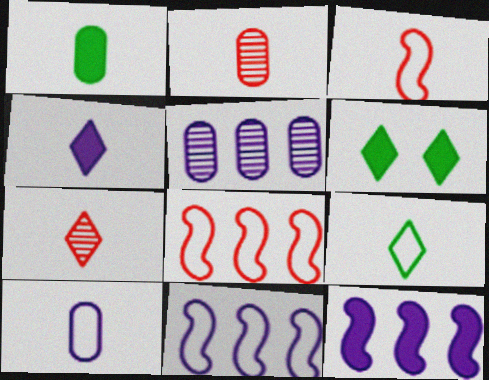[[1, 2, 10], 
[2, 6, 11], 
[3, 5, 6], 
[3, 9, 10], 
[4, 7, 9]]